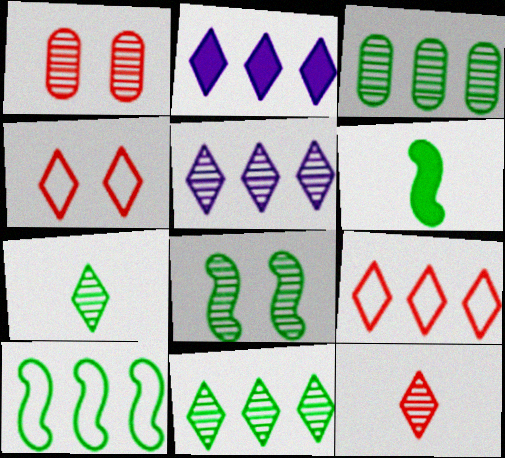[[2, 4, 7], 
[2, 9, 11], 
[3, 7, 8], 
[6, 8, 10]]